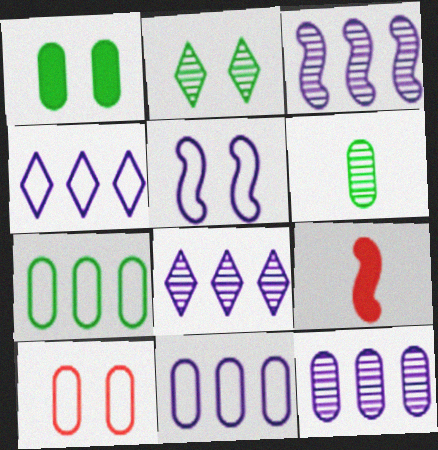[[1, 6, 7], 
[2, 9, 11], 
[3, 8, 12]]